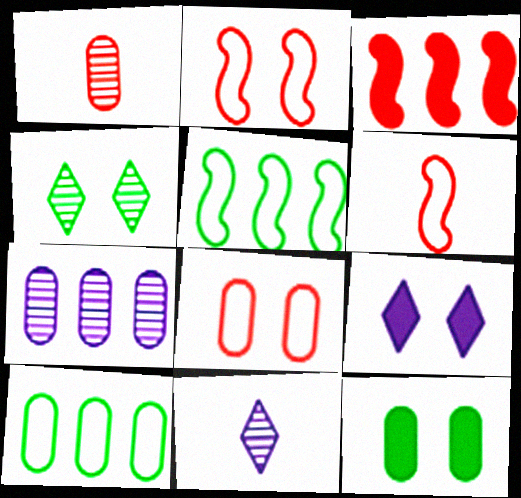[[1, 5, 9]]